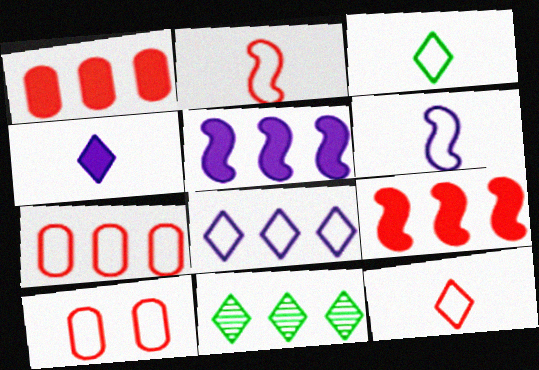[[5, 7, 11]]